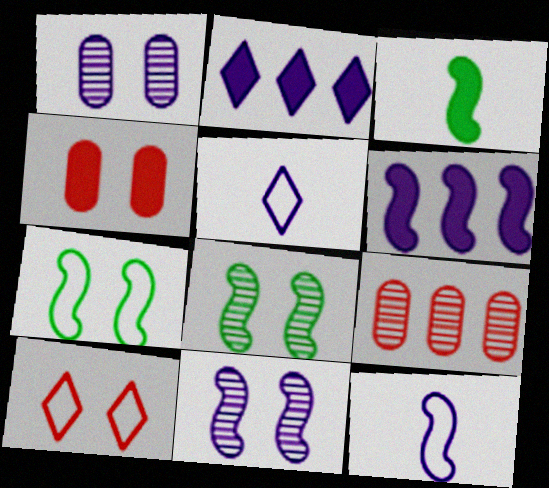[[1, 2, 12], 
[1, 5, 6], 
[2, 3, 4], 
[6, 11, 12]]